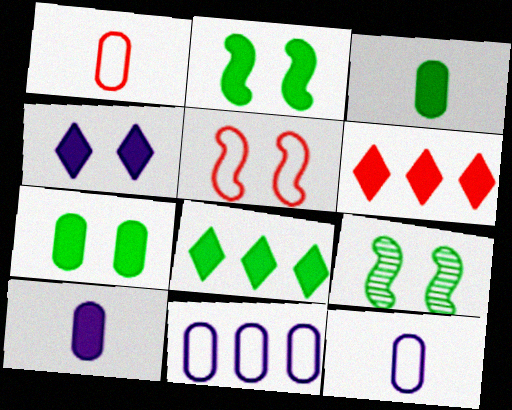[[2, 3, 8], 
[2, 6, 10], 
[6, 9, 12]]